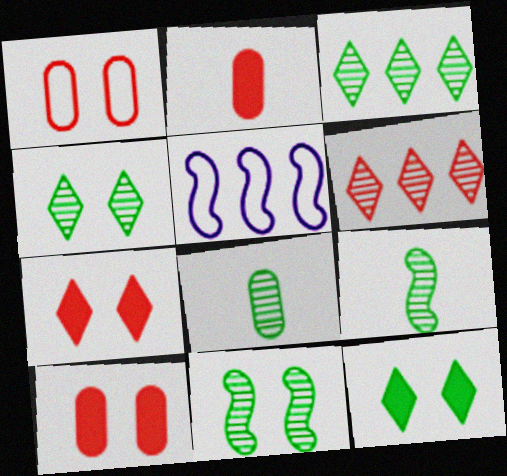[[2, 4, 5], 
[3, 8, 11], 
[5, 7, 8]]